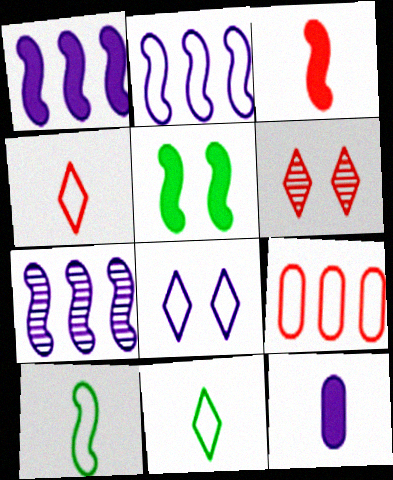[[1, 2, 7], 
[1, 3, 5], 
[3, 6, 9], 
[7, 8, 12], 
[8, 9, 10]]